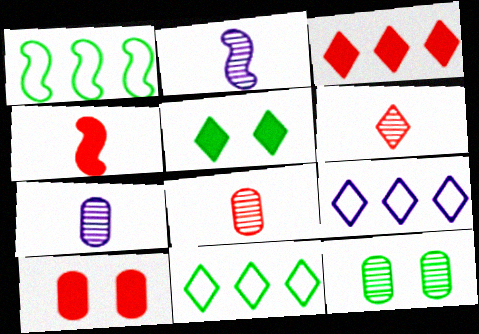[[2, 10, 11], 
[3, 4, 10], 
[4, 9, 12], 
[5, 6, 9]]